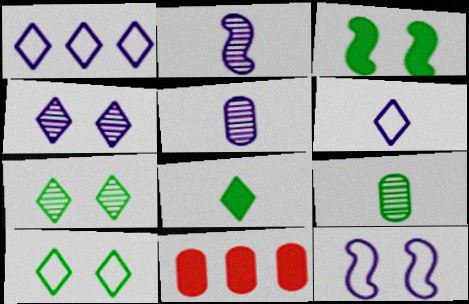[[2, 10, 11]]